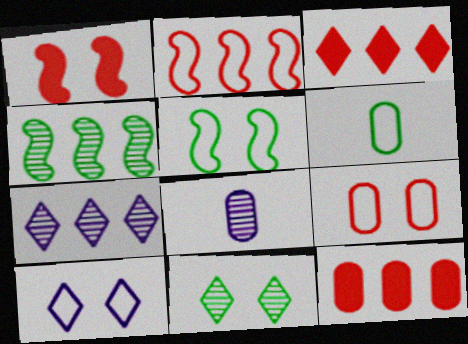[[1, 6, 7], 
[2, 6, 10], 
[3, 5, 8], 
[5, 9, 10]]